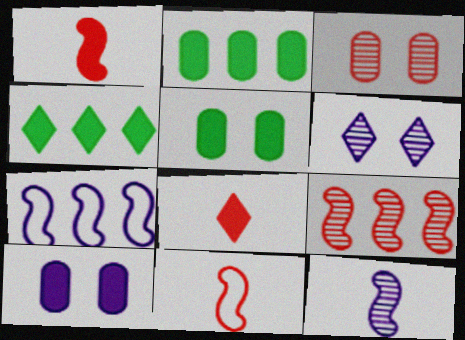[[1, 4, 10], 
[2, 6, 11]]